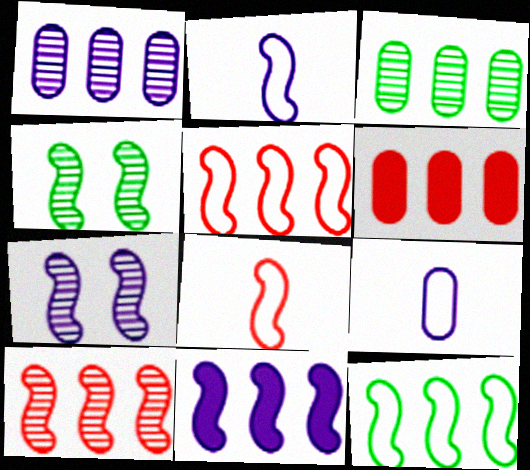[[2, 7, 11], 
[4, 8, 11], 
[10, 11, 12]]